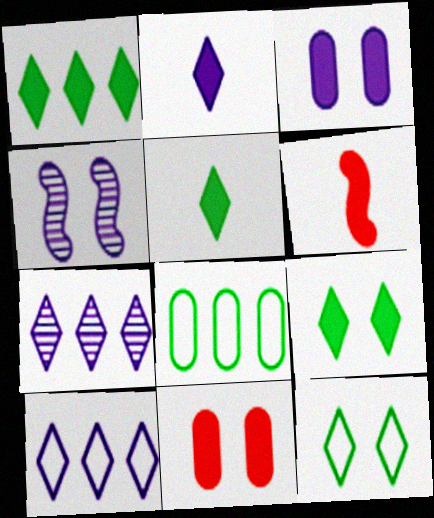[[1, 3, 6], 
[1, 5, 9], 
[4, 11, 12]]